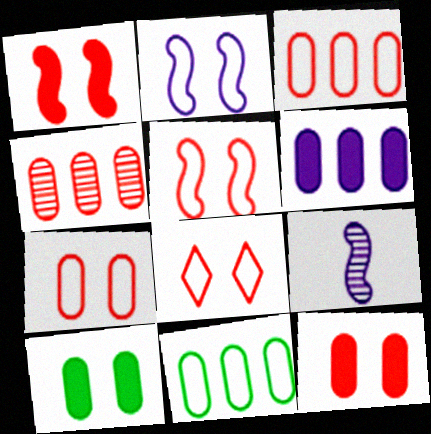[[4, 6, 11], 
[5, 7, 8]]